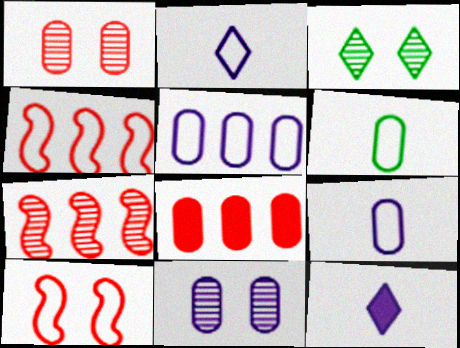[[6, 8, 11]]